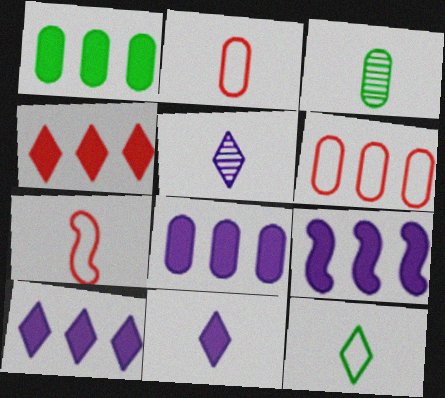[[1, 4, 9], 
[3, 7, 11], 
[8, 9, 10]]